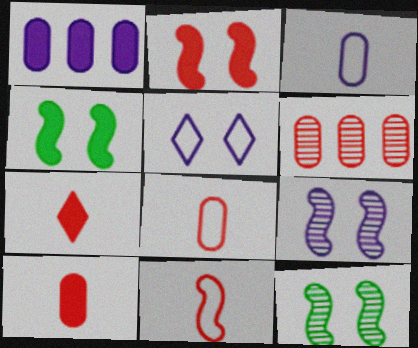[[1, 4, 7]]